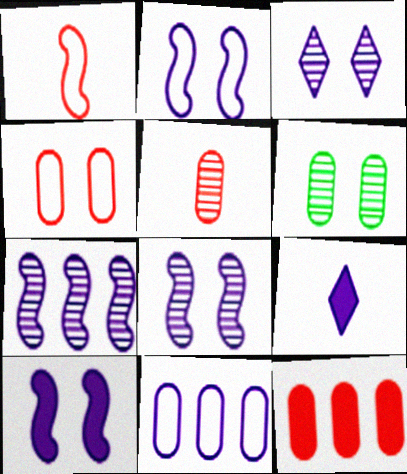[[2, 8, 10], 
[4, 5, 12], 
[8, 9, 11]]